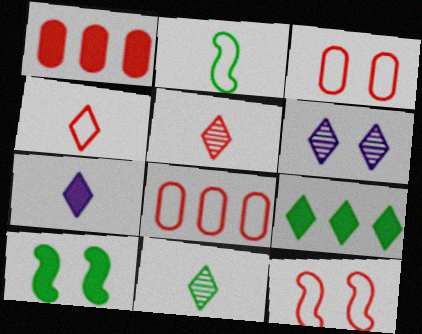[[1, 2, 6], 
[1, 5, 12], 
[1, 7, 10], 
[3, 6, 10], 
[4, 6, 9], 
[4, 7, 11], 
[4, 8, 12]]